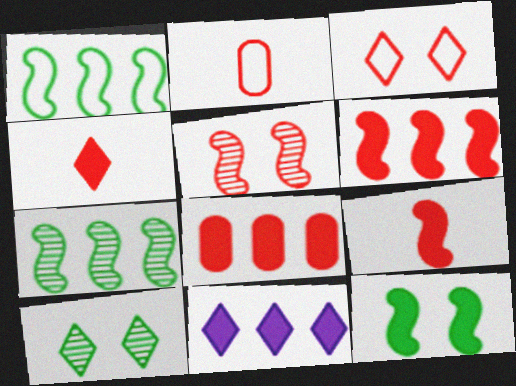[]